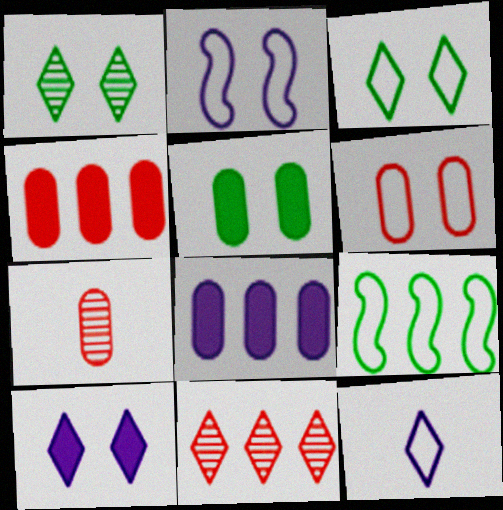[[2, 3, 6], 
[4, 6, 7], 
[6, 9, 12], 
[7, 9, 10], 
[8, 9, 11]]